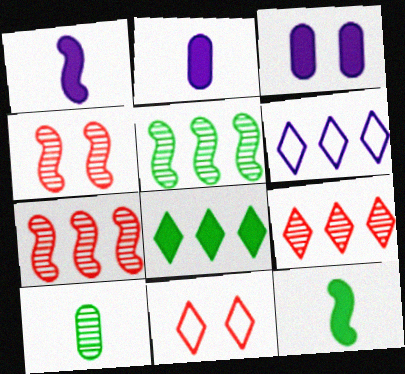[[2, 5, 11], 
[6, 8, 9]]